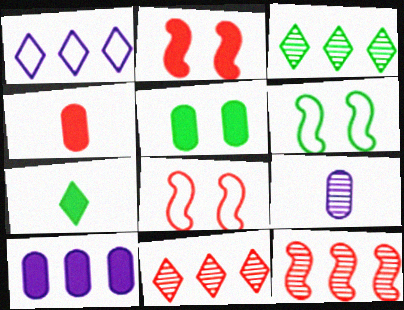[[2, 7, 10], 
[4, 5, 10], 
[4, 8, 11]]